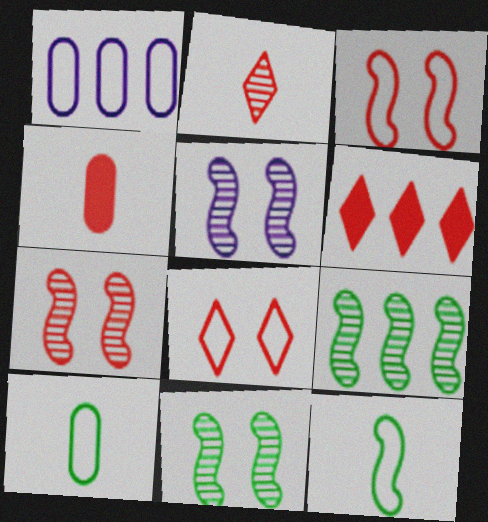[[1, 6, 9], 
[1, 8, 12], 
[2, 6, 8], 
[5, 6, 10], 
[5, 7, 11]]